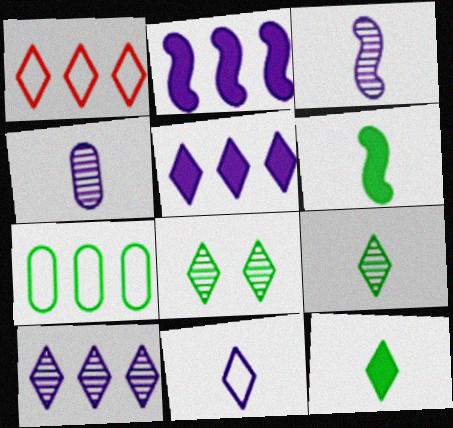[[6, 7, 8]]